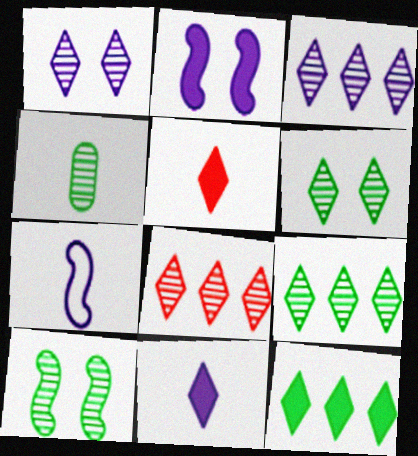[[3, 8, 9], 
[4, 5, 7], 
[4, 9, 10]]